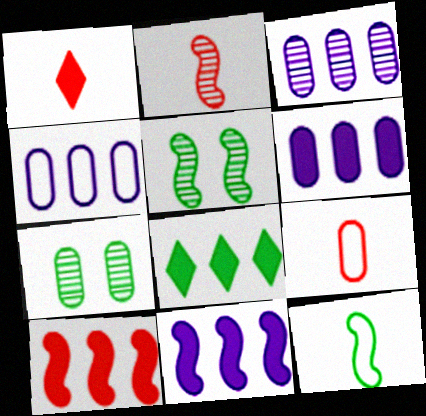[[1, 2, 9], 
[1, 4, 5], 
[3, 4, 6], 
[6, 7, 9], 
[6, 8, 10], 
[7, 8, 12]]